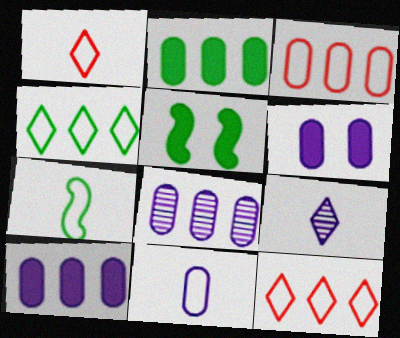[[1, 5, 8], 
[1, 7, 11], 
[2, 3, 8], 
[3, 5, 9], 
[6, 8, 11]]